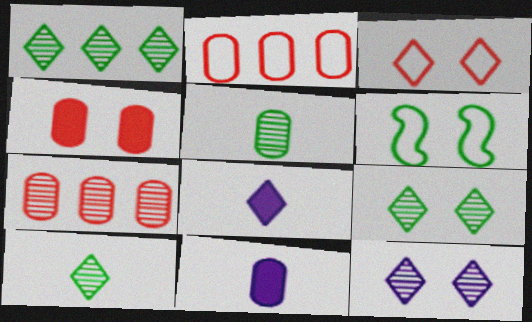[[1, 3, 8], 
[1, 9, 10], 
[4, 6, 12], 
[6, 7, 8]]